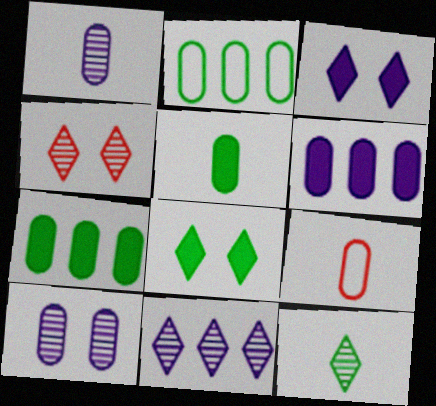[[1, 5, 9], 
[4, 11, 12], 
[7, 9, 10]]